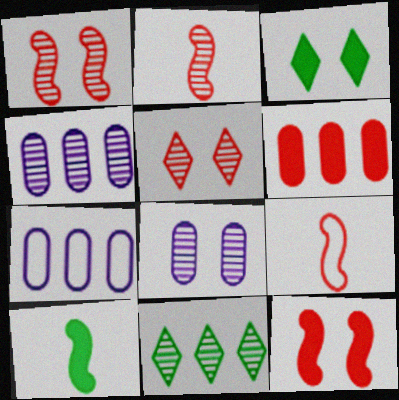[[2, 3, 7], 
[2, 8, 11], 
[3, 4, 9], 
[5, 6, 9], 
[5, 7, 10]]